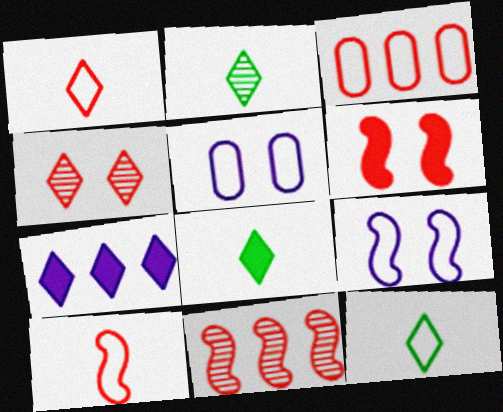[[2, 8, 12], 
[3, 9, 12], 
[4, 7, 12], 
[5, 8, 11], 
[6, 10, 11]]